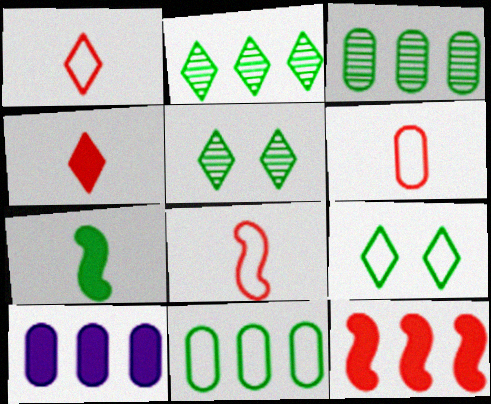[[1, 6, 8], 
[3, 7, 9], 
[5, 7, 11], 
[5, 8, 10]]